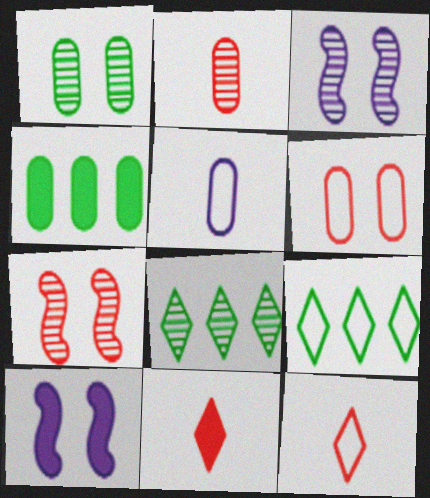[[2, 3, 8], 
[2, 9, 10], 
[3, 4, 12], 
[4, 10, 11]]